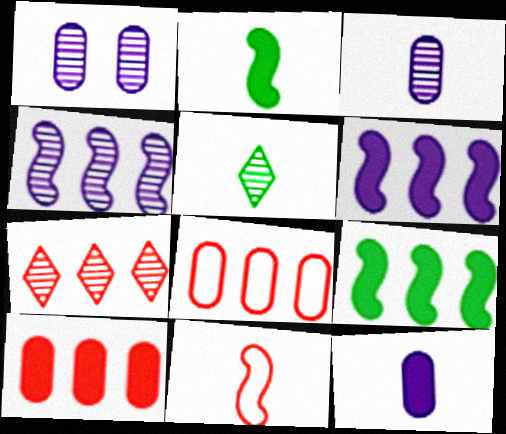[[5, 11, 12]]